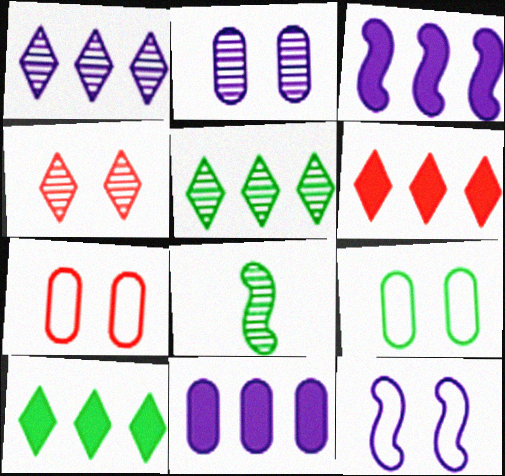[[8, 9, 10]]